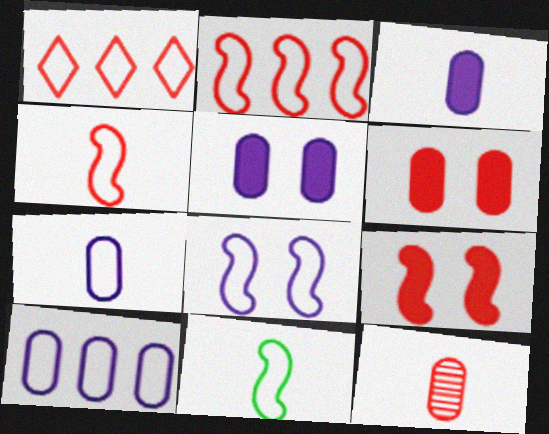[[1, 9, 12], 
[2, 8, 11]]